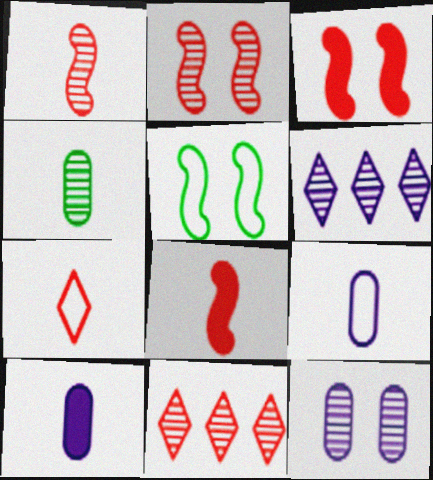[[2, 4, 6], 
[5, 10, 11]]